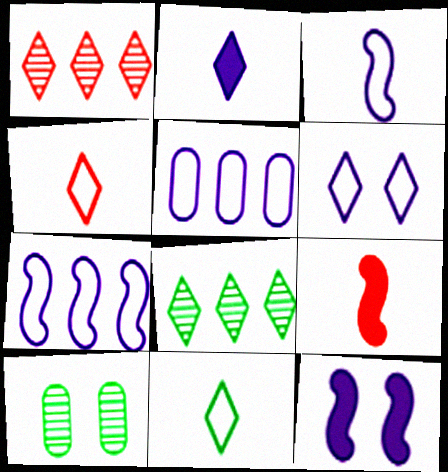[[3, 5, 6]]